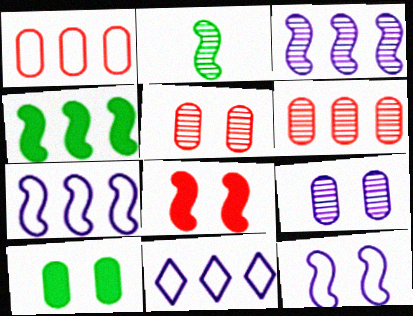[[2, 7, 8], 
[4, 6, 11]]